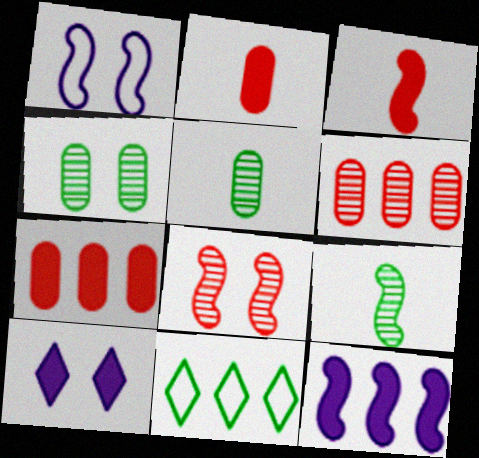[[6, 11, 12]]